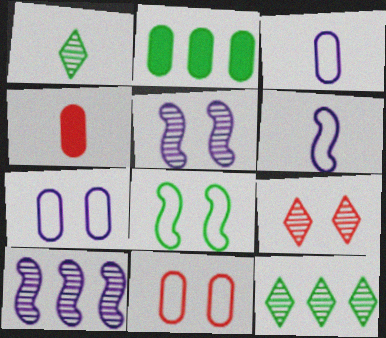[[1, 2, 8], 
[1, 4, 6], 
[2, 6, 9]]